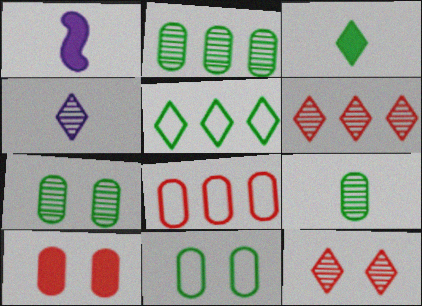[[1, 6, 11], 
[2, 7, 9]]